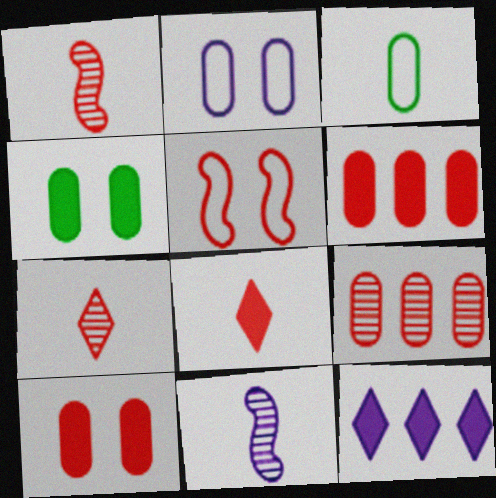[[2, 11, 12], 
[3, 8, 11], 
[5, 6, 7], 
[5, 8, 9]]